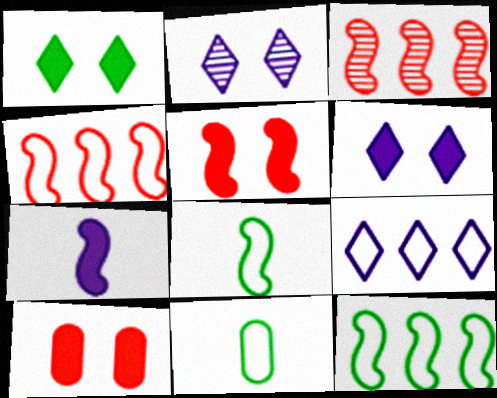[[3, 6, 11]]